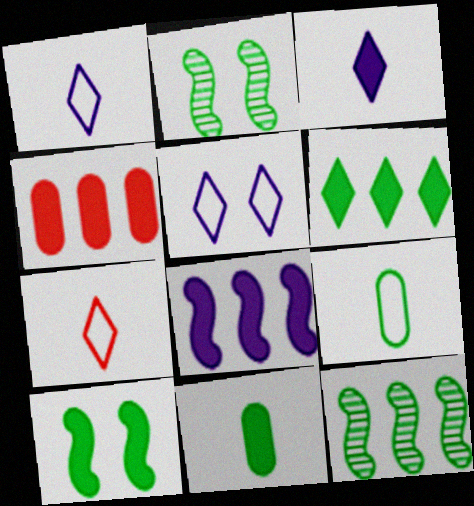[[1, 2, 4], 
[2, 6, 9], 
[3, 4, 10], 
[4, 6, 8], 
[6, 10, 11]]